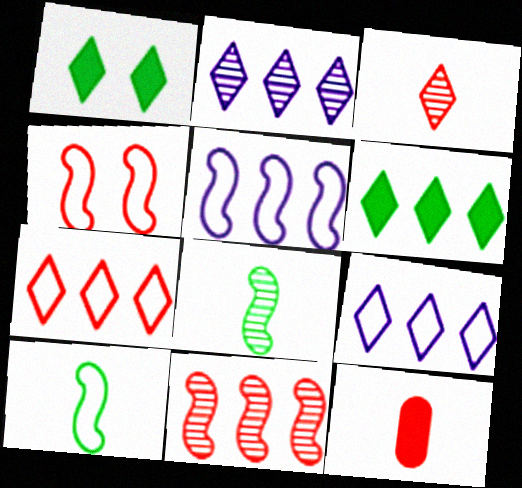[[1, 3, 9], 
[2, 6, 7], 
[4, 5, 10]]